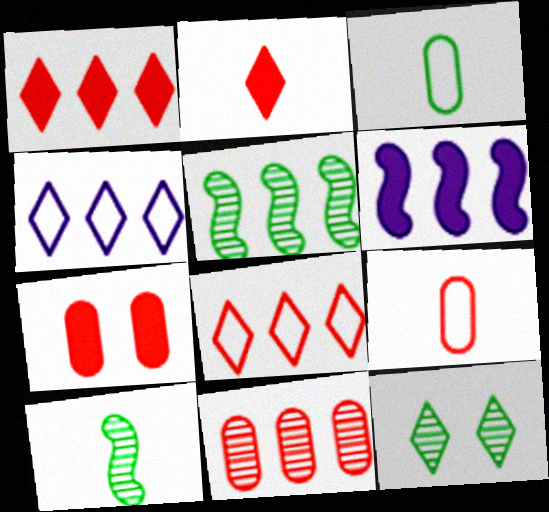[[2, 4, 12], 
[4, 7, 10], 
[6, 9, 12], 
[7, 9, 11]]